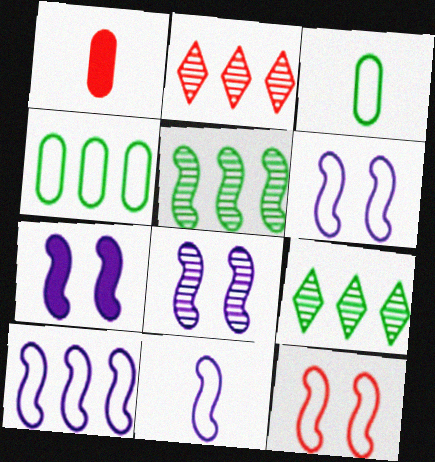[[1, 2, 12], 
[1, 6, 9], 
[2, 3, 7], 
[6, 7, 8], 
[6, 10, 11]]